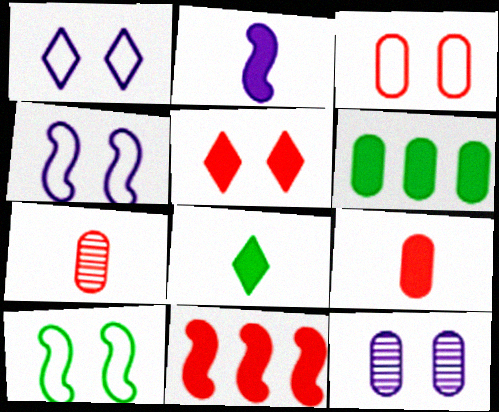[[1, 3, 10], 
[2, 5, 6], 
[2, 8, 9], 
[5, 9, 11], 
[5, 10, 12]]